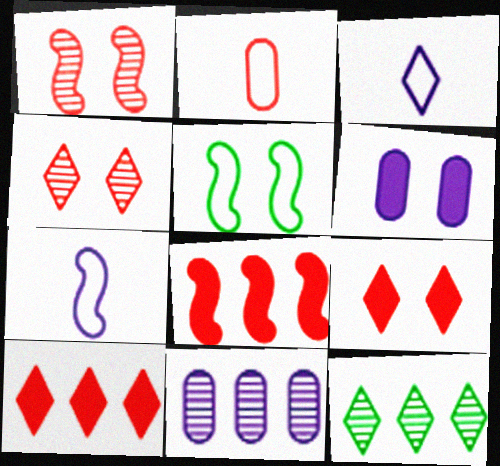[[1, 2, 10], 
[2, 4, 8], 
[3, 9, 12], 
[4, 5, 6]]